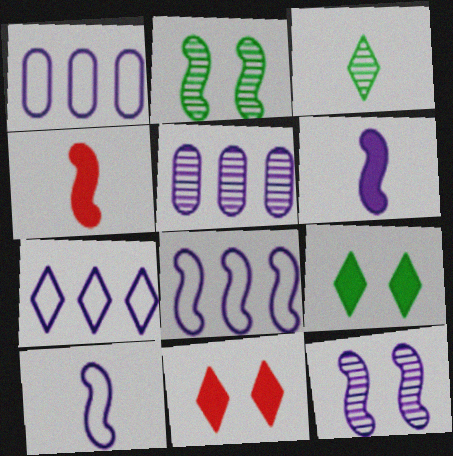[[1, 7, 8], 
[2, 4, 8], 
[3, 7, 11], 
[6, 8, 12]]